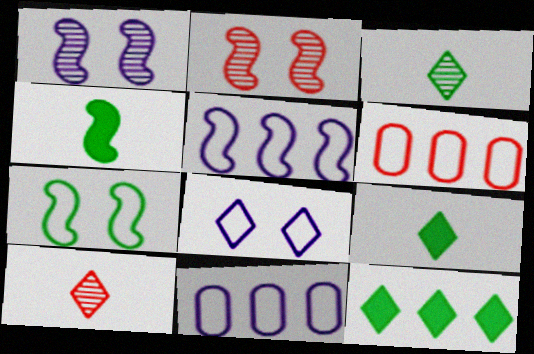[[1, 6, 9], 
[2, 4, 5], 
[2, 9, 11], 
[8, 10, 12]]